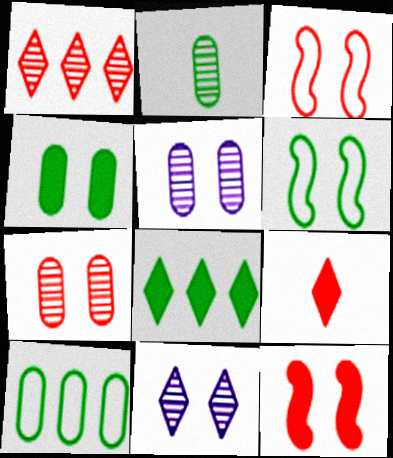[[2, 4, 10], 
[2, 6, 8], 
[3, 4, 11]]